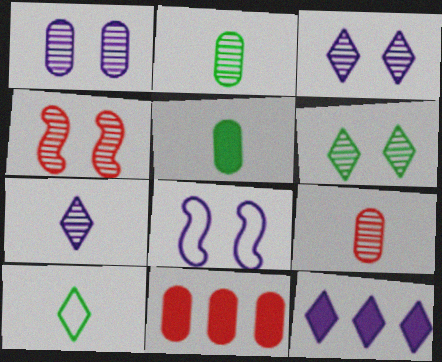[[1, 4, 6]]